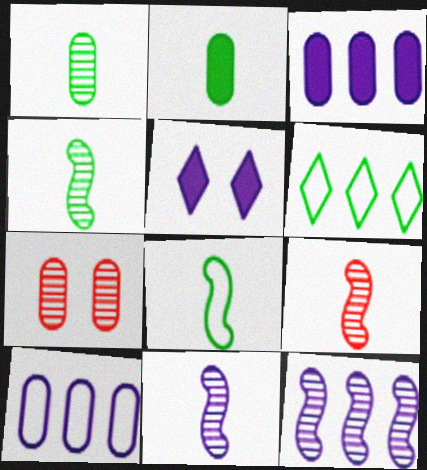[[2, 7, 10], 
[4, 9, 11], 
[5, 10, 11]]